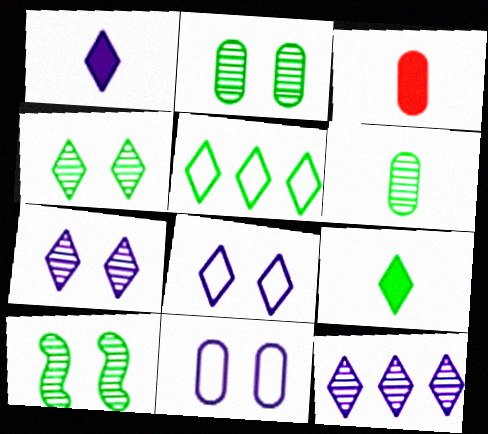[[1, 8, 12], 
[2, 4, 10], 
[4, 5, 9]]